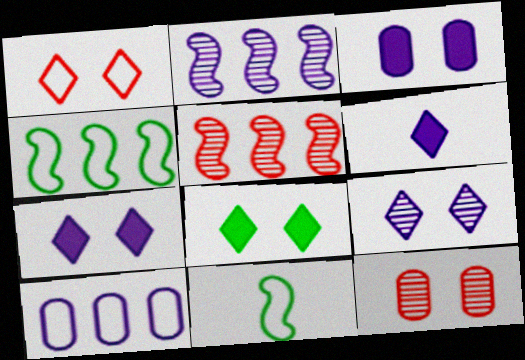[[1, 8, 9], 
[1, 10, 11], 
[4, 6, 12]]